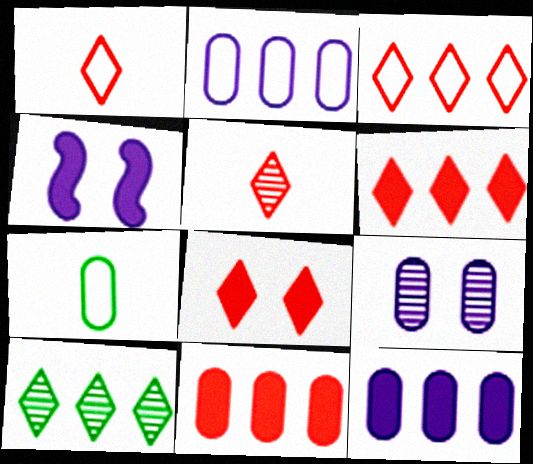[[3, 5, 8], 
[7, 9, 11]]